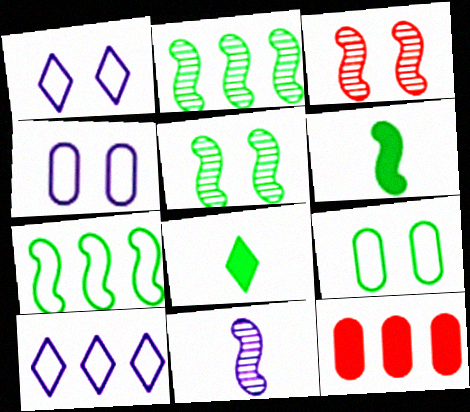[[2, 3, 11], 
[2, 8, 9], 
[2, 10, 12], 
[5, 6, 7]]